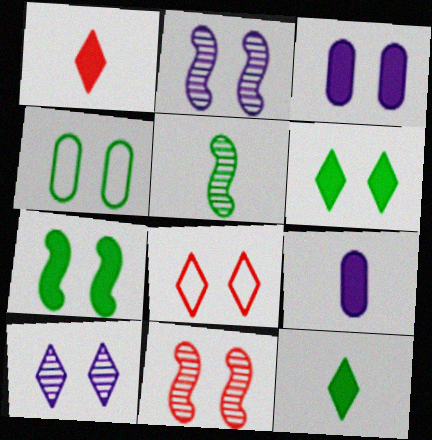[[6, 8, 10]]